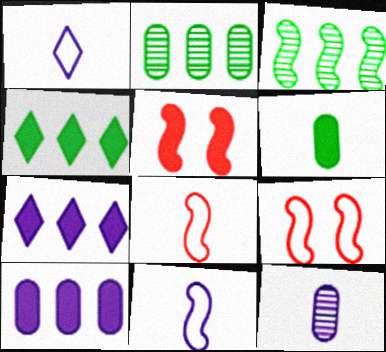[[1, 2, 5], 
[3, 5, 11], 
[4, 9, 12], 
[5, 6, 7]]